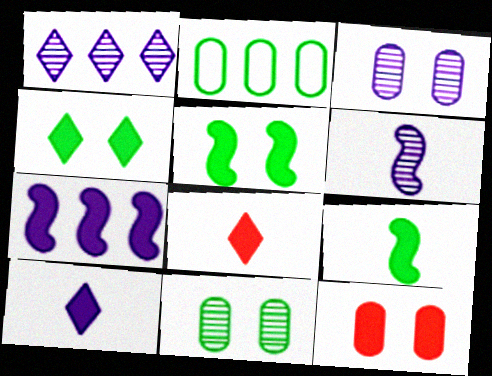[[1, 3, 6]]